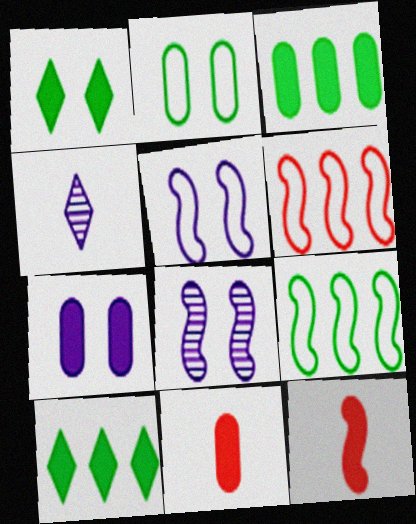[[3, 7, 11], 
[7, 10, 12], 
[8, 9, 12]]